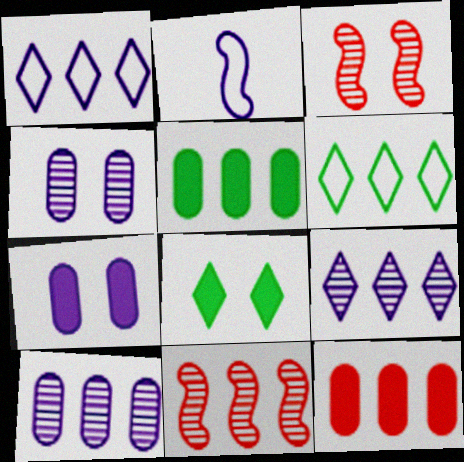[[1, 5, 11], 
[2, 7, 9]]